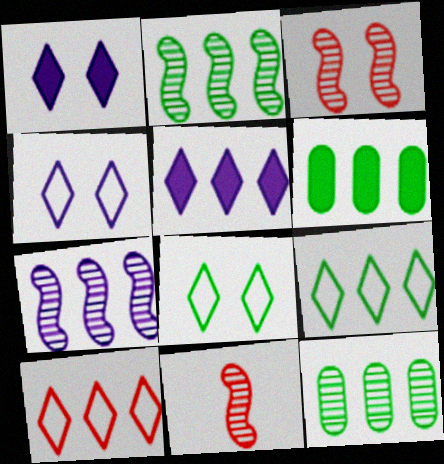[[2, 6, 9], 
[4, 6, 11], 
[6, 7, 10]]